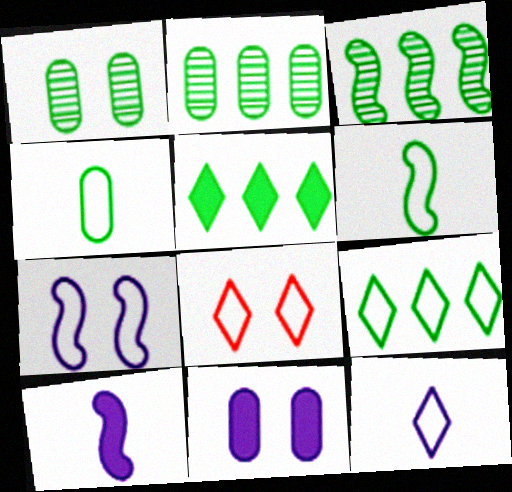[[1, 5, 6], 
[2, 8, 10], 
[8, 9, 12]]